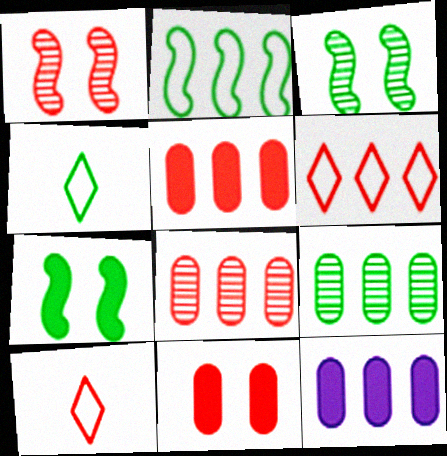[[1, 4, 12], 
[1, 5, 10], 
[3, 10, 12], 
[4, 7, 9]]